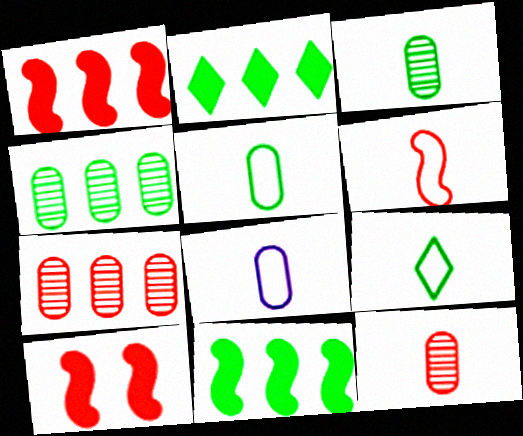[[6, 8, 9]]